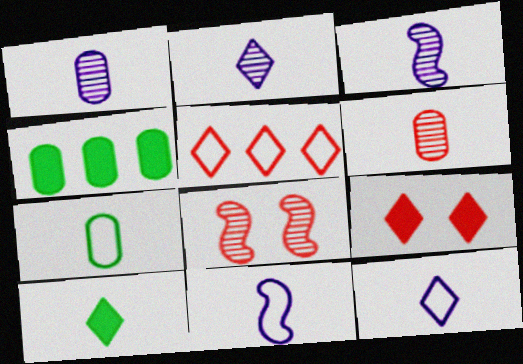[[1, 2, 3], 
[4, 8, 12], 
[6, 10, 11]]